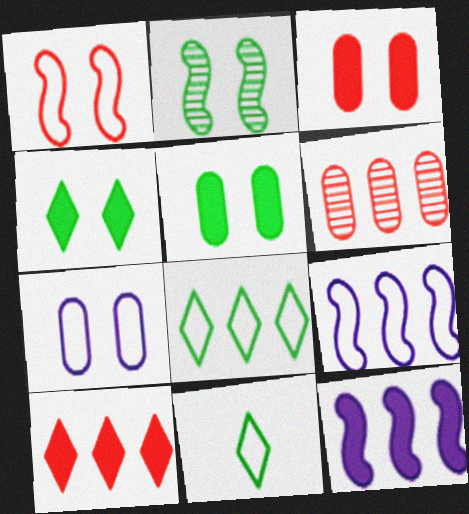[[6, 8, 12]]